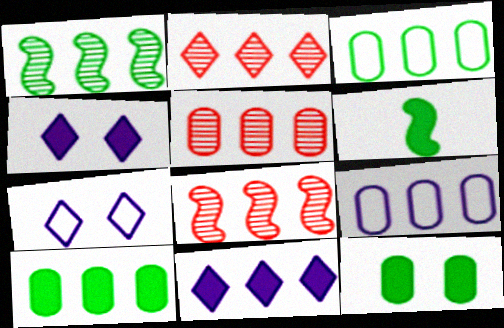[[2, 5, 8], 
[3, 8, 11], 
[5, 6, 7], 
[5, 9, 10]]